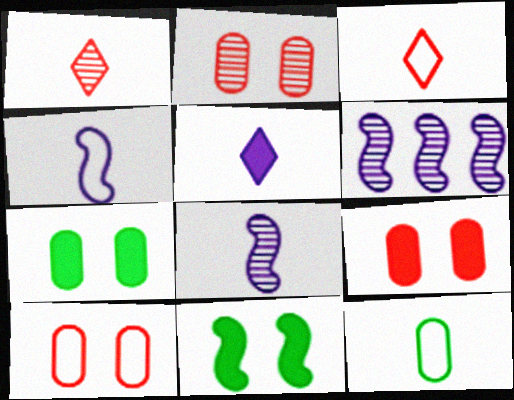[[2, 9, 10], 
[3, 4, 12], 
[3, 6, 7]]